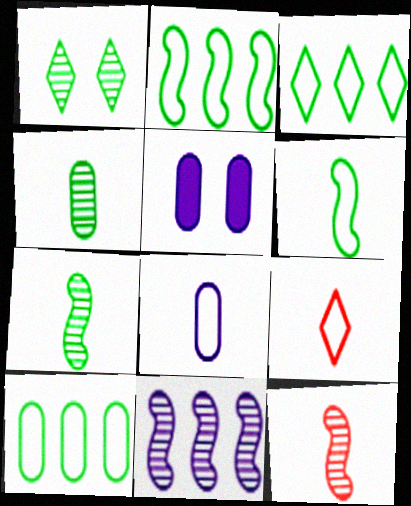[[2, 3, 10], 
[3, 5, 12], 
[6, 8, 9]]